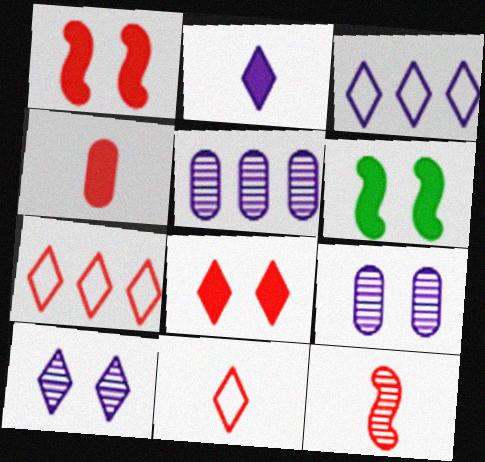[[2, 3, 10], 
[4, 11, 12], 
[5, 6, 11]]